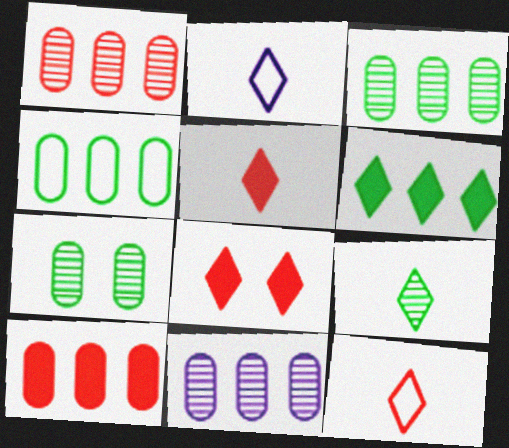[[1, 3, 11], 
[2, 5, 9], 
[4, 10, 11]]